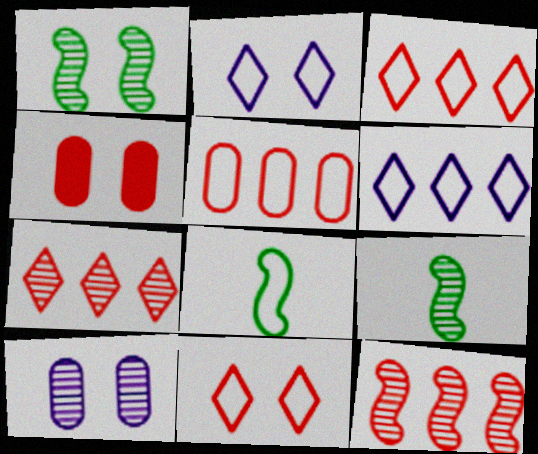[[1, 2, 4], 
[2, 5, 8], 
[4, 6, 9], 
[7, 9, 10]]